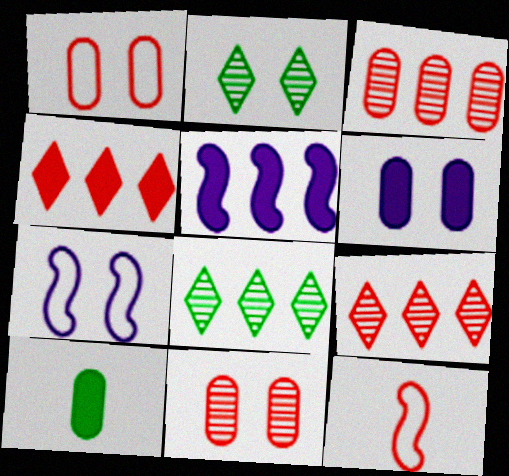[[4, 11, 12], 
[6, 8, 12], 
[7, 9, 10]]